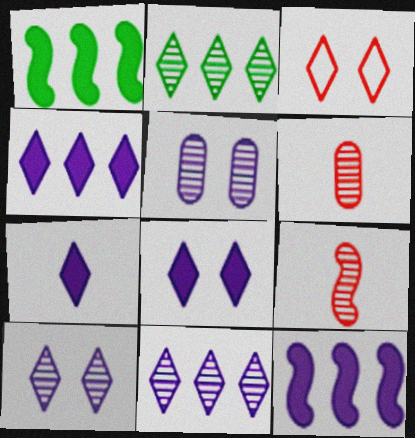[[2, 3, 7], 
[2, 5, 9], 
[4, 7, 8]]